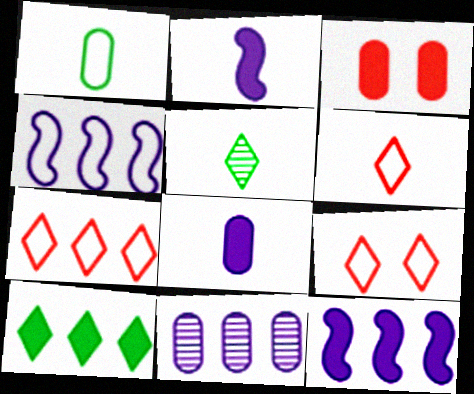[[1, 3, 11], 
[1, 4, 9], 
[2, 3, 10], 
[3, 4, 5], 
[6, 7, 9]]